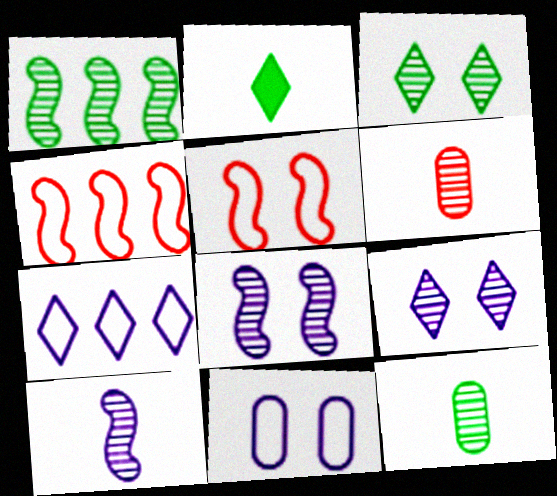[[1, 3, 12], 
[1, 6, 9]]